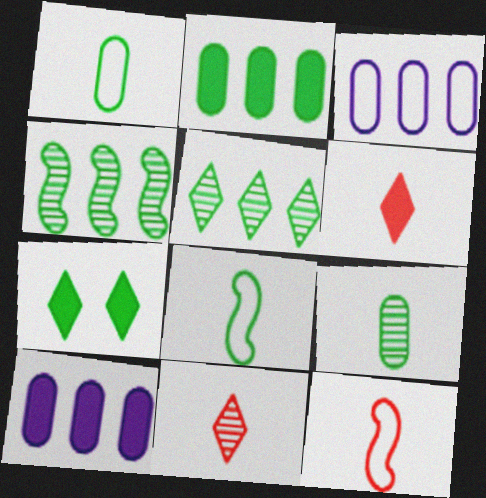[[1, 4, 7]]